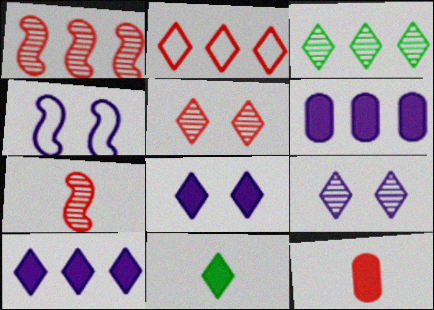[[2, 3, 10], 
[2, 9, 11], 
[3, 4, 12]]